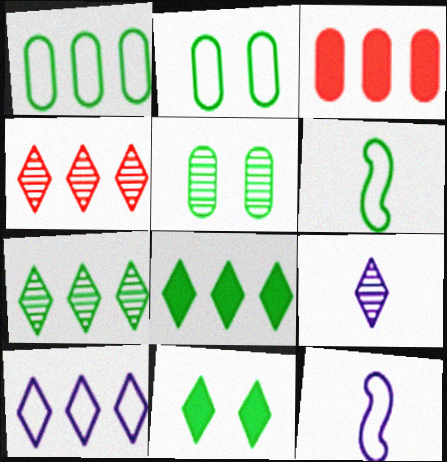[[4, 8, 10], 
[5, 6, 8]]